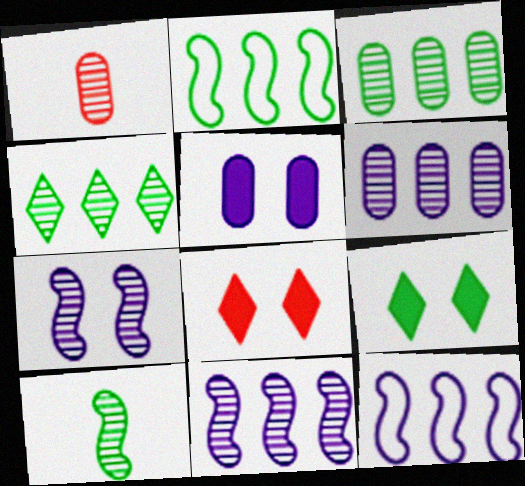[[1, 4, 7], 
[1, 9, 12]]